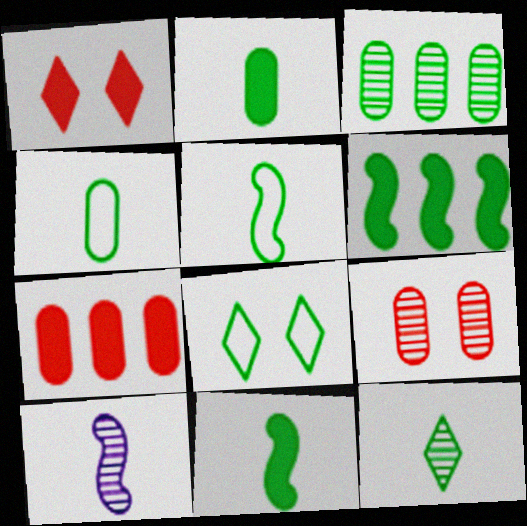[[2, 5, 12], 
[3, 8, 11], 
[4, 11, 12], 
[7, 8, 10]]